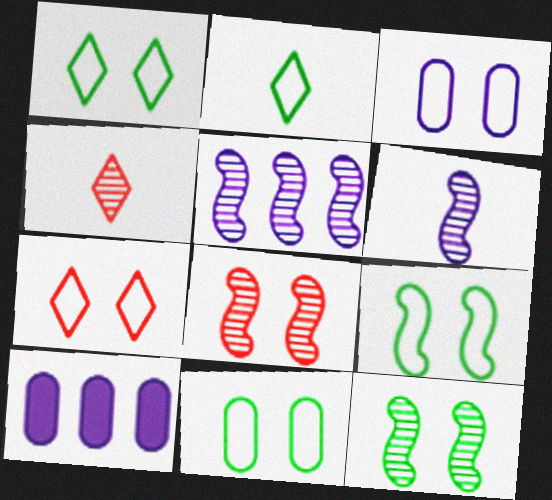[[1, 9, 11], 
[2, 8, 10], 
[3, 7, 9], 
[4, 9, 10]]